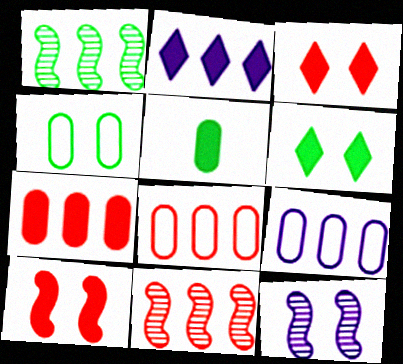[[1, 2, 8], 
[2, 5, 10], 
[3, 4, 12]]